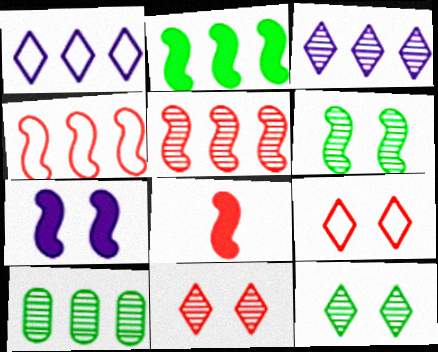[[2, 7, 8], 
[3, 5, 10]]